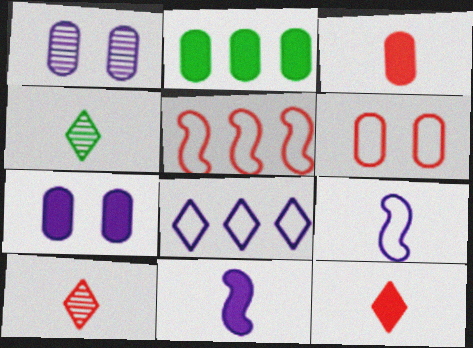[[1, 8, 11], 
[2, 3, 7], 
[3, 4, 9], 
[4, 5, 7]]